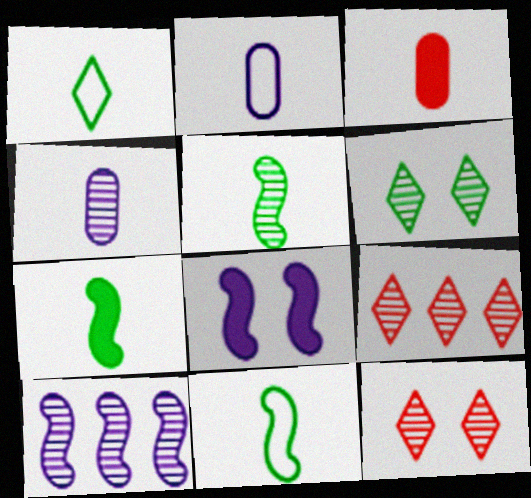[[5, 7, 11]]